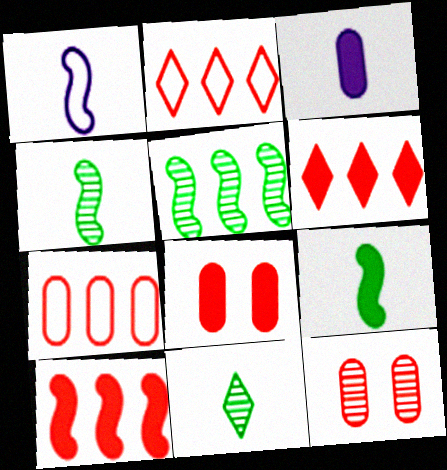[]